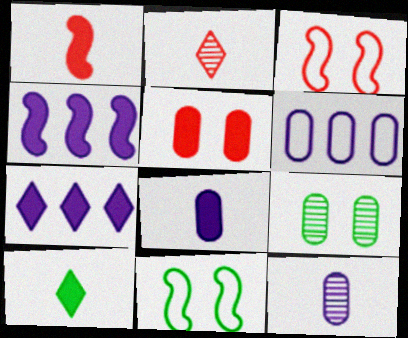[[1, 8, 10], 
[4, 5, 10]]